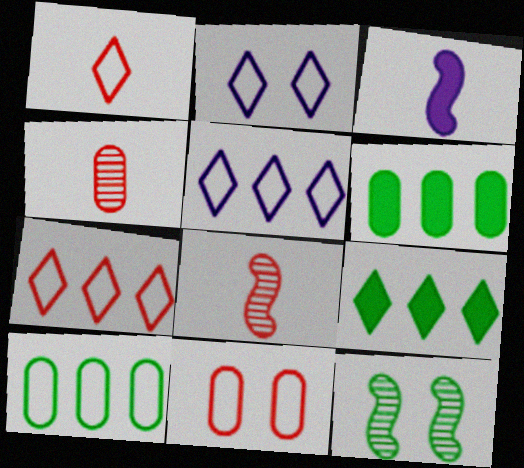[[2, 6, 8]]